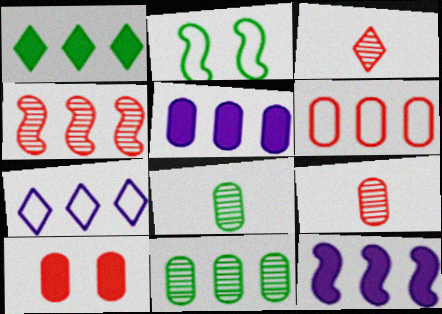[[1, 2, 8], 
[2, 3, 5], 
[5, 6, 11], 
[6, 9, 10]]